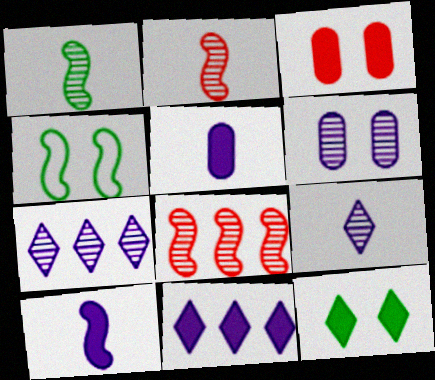[[4, 8, 10]]